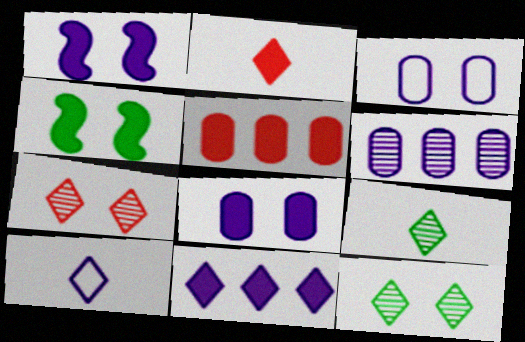[[1, 6, 10], 
[2, 9, 10], 
[3, 4, 7]]